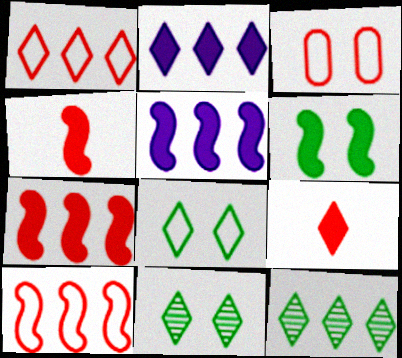[[1, 2, 12], 
[4, 5, 6]]